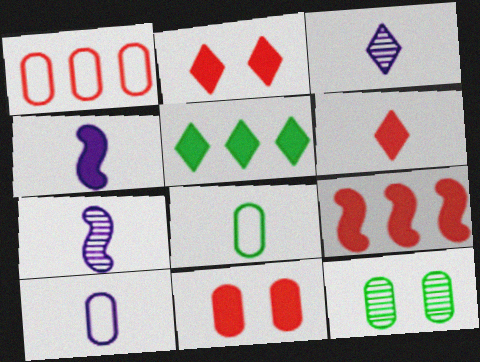[[3, 4, 10], 
[4, 5, 11], 
[6, 7, 8], 
[6, 9, 11]]